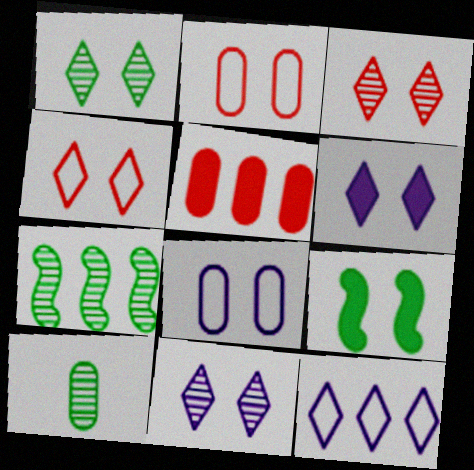[[1, 3, 11], 
[1, 4, 6], 
[1, 7, 10], 
[2, 9, 11], 
[3, 8, 9], 
[5, 7, 12], 
[5, 8, 10]]